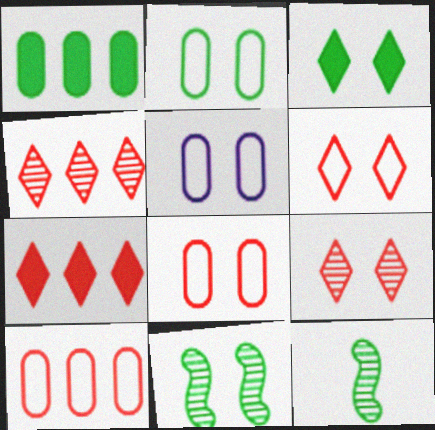[[2, 3, 11], 
[2, 5, 8], 
[5, 7, 12]]